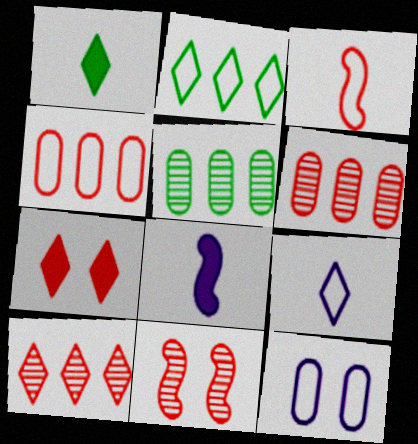[[2, 3, 12], 
[3, 6, 7]]